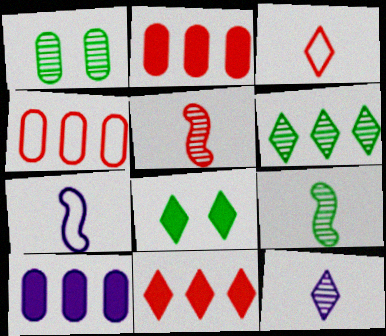[[1, 6, 9], 
[1, 7, 11]]